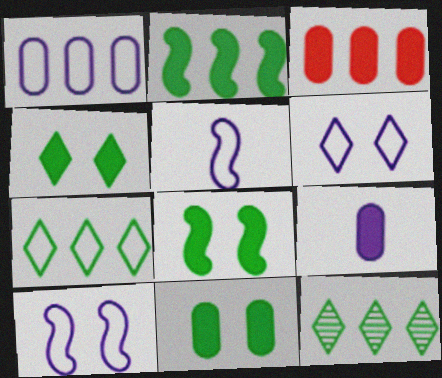[[1, 5, 6], 
[3, 9, 11], 
[4, 8, 11]]